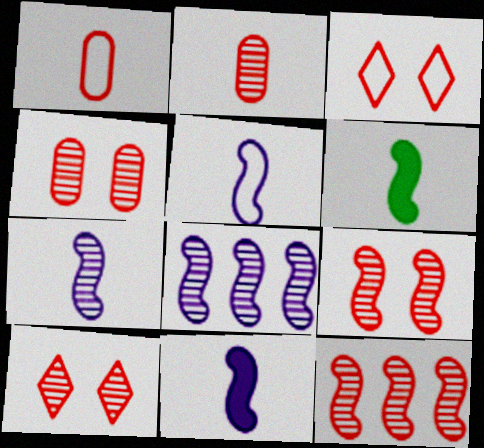[[2, 10, 12], 
[4, 9, 10], 
[5, 7, 11]]